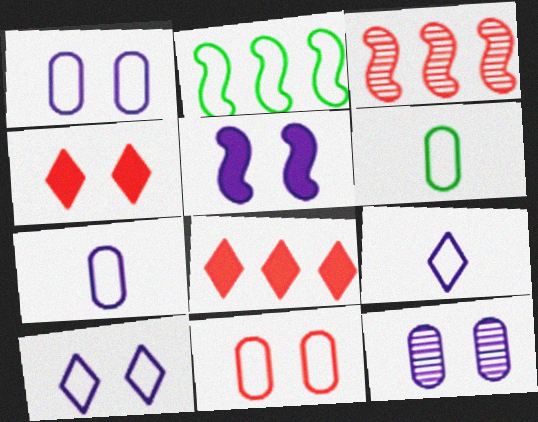[[2, 9, 11], 
[5, 10, 12]]